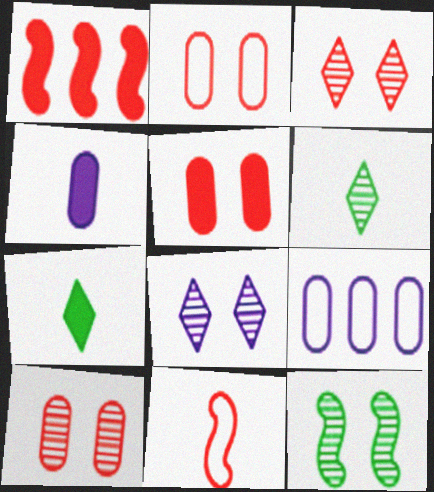[[2, 5, 10], 
[4, 6, 11], 
[8, 10, 12]]